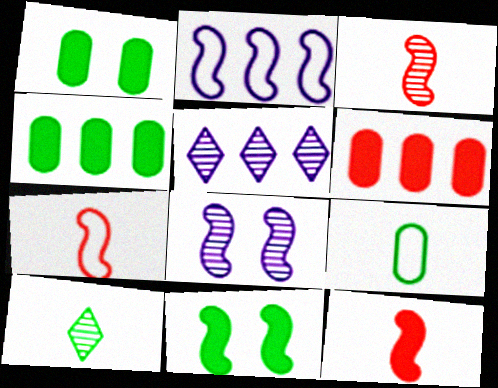[[1, 5, 7], 
[2, 3, 11], 
[3, 7, 12]]